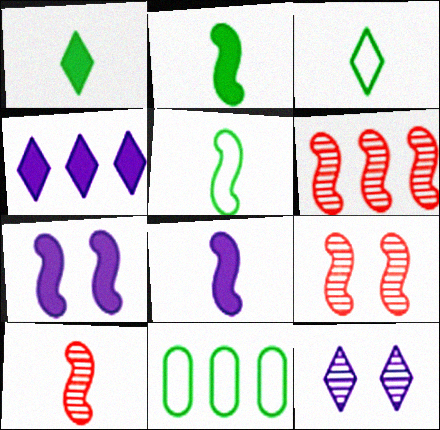[[4, 6, 11], 
[5, 6, 7], 
[5, 8, 10], 
[6, 9, 10]]